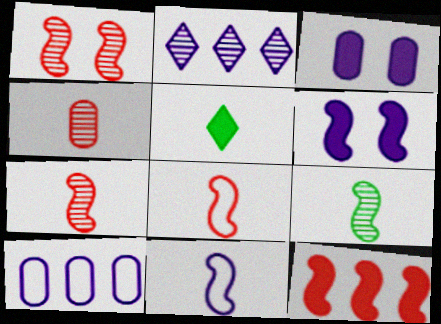[[1, 5, 10], 
[1, 8, 12], 
[2, 3, 11], 
[3, 5, 12], 
[4, 5, 11]]